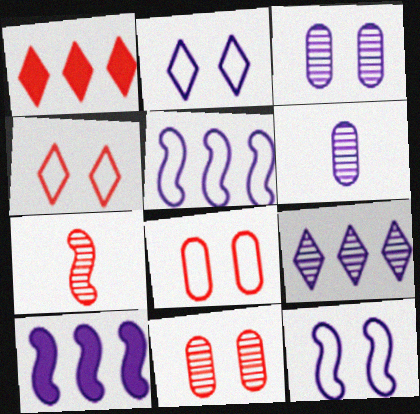[[1, 7, 8], 
[2, 6, 10]]